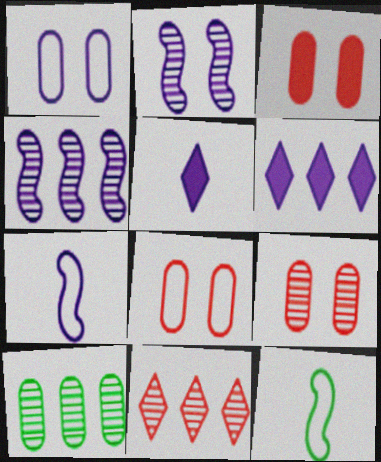[[1, 4, 5], 
[3, 8, 9], 
[4, 10, 11], 
[6, 9, 12]]